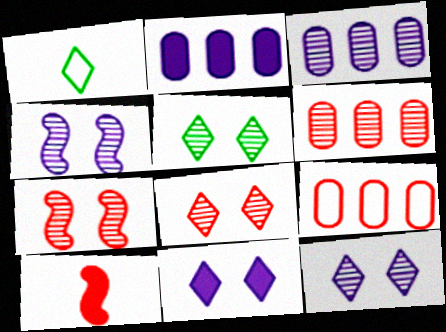[[1, 2, 7], 
[5, 8, 12], 
[8, 9, 10]]